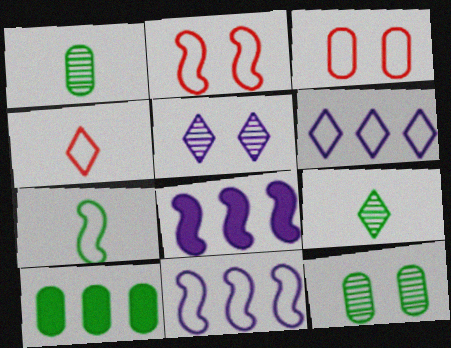[[2, 7, 11], 
[3, 6, 7], 
[3, 8, 9], 
[4, 8, 12]]